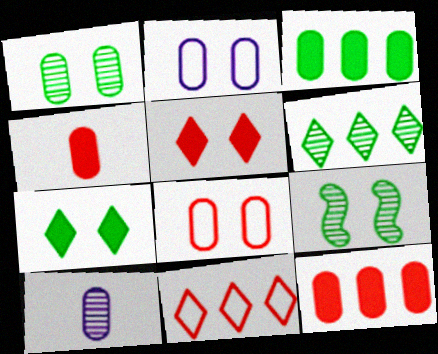[[2, 5, 9], 
[3, 8, 10]]